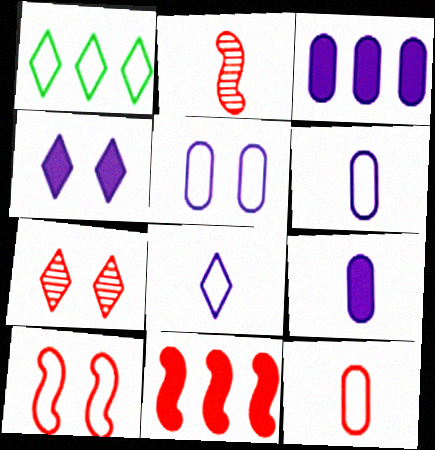[[1, 6, 10], 
[2, 10, 11], 
[7, 11, 12]]